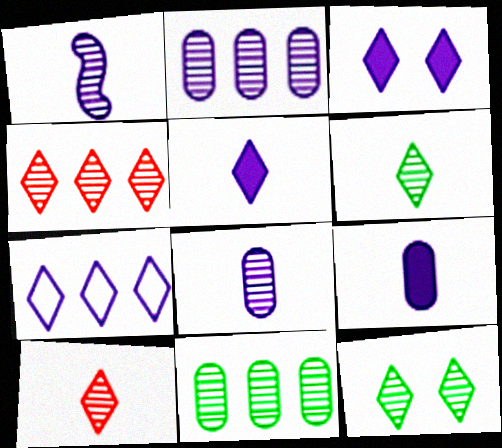[]